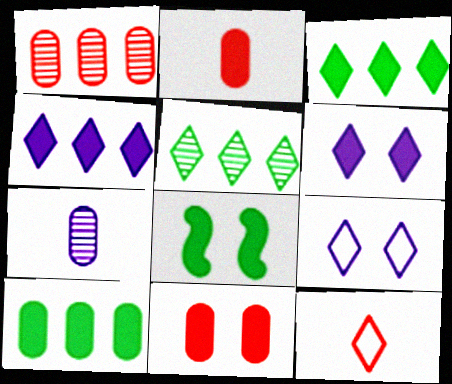[[2, 4, 8], 
[5, 6, 12], 
[6, 8, 11]]